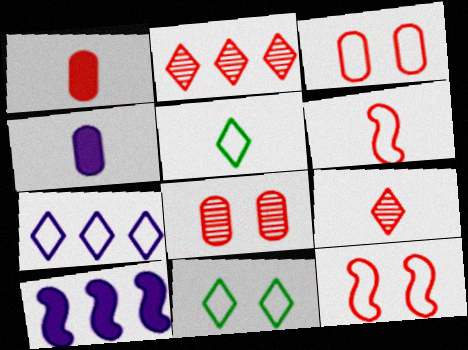[[1, 2, 12], 
[1, 6, 9], 
[5, 8, 10]]